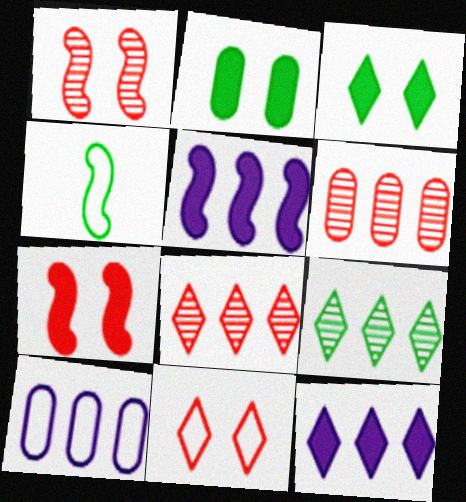[[1, 4, 5], 
[2, 4, 9], 
[4, 10, 11]]